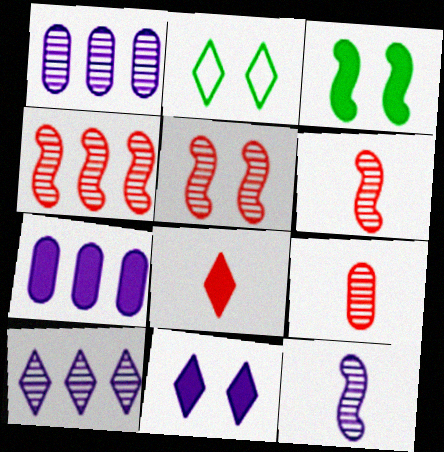[[2, 6, 7], 
[2, 8, 10], 
[3, 7, 8], 
[4, 5, 6]]